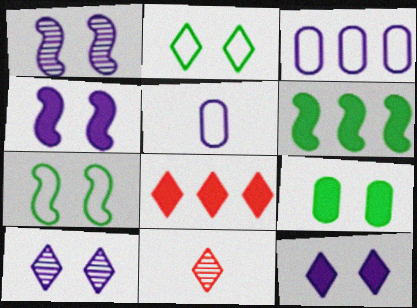[]